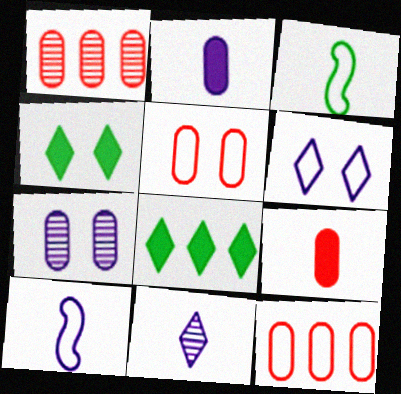[[1, 4, 10], 
[1, 5, 9], 
[2, 10, 11], 
[3, 6, 12], 
[3, 9, 11]]